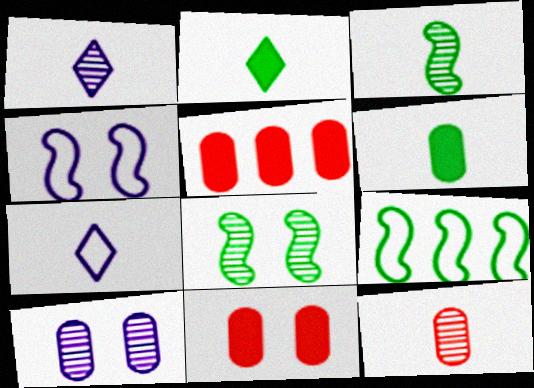[[1, 3, 12], 
[1, 9, 11], 
[5, 7, 8]]